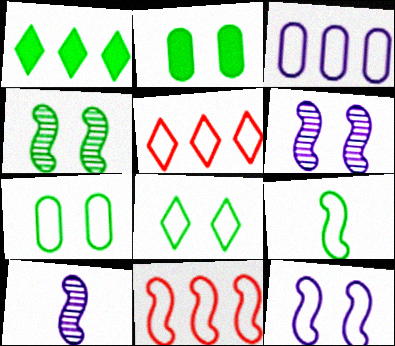[[2, 4, 8], 
[2, 5, 10], 
[9, 11, 12]]